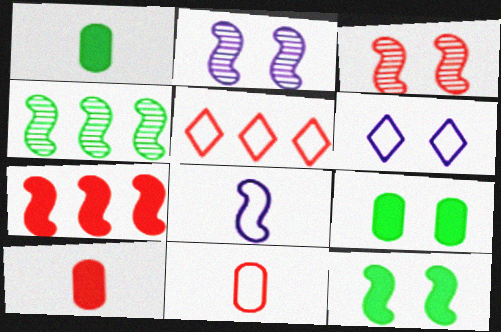[[1, 2, 5], 
[3, 5, 10], 
[3, 6, 9], 
[4, 6, 10]]